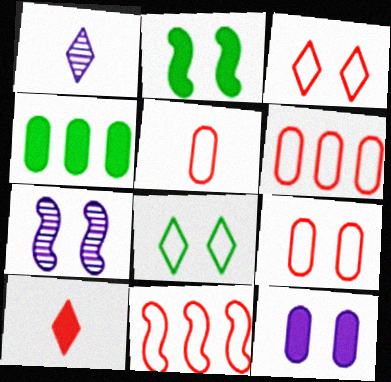[[1, 2, 6], 
[3, 5, 11], 
[5, 6, 9]]